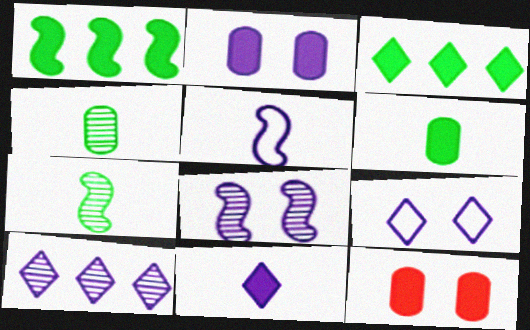[[1, 11, 12], 
[2, 5, 10], 
[2, 8, 9], 
[9, 10, 11]]